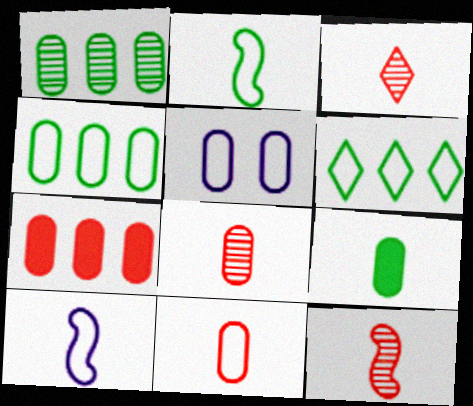[[3, 8, 12], 
[3, 9, 10], 
[4, 5, 11]]